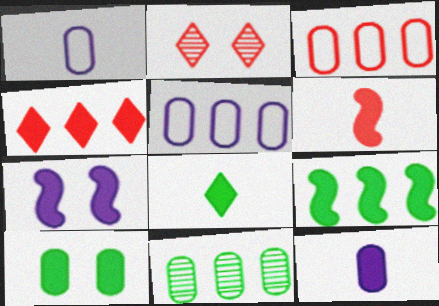[[1, 2, 9], 
[2, 3, 6], 
[6, 7, 9], 
[6, 8, 12], 
[8, 9, 10]]